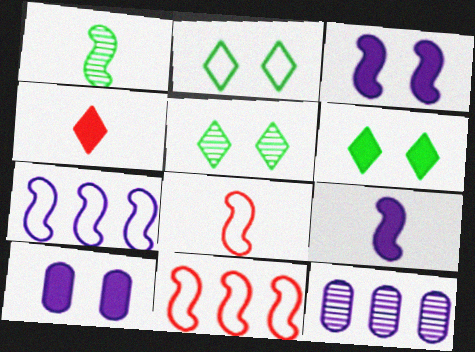[[1, 3, 11], 
[1, 8, 9], 
[2, 5, 6], 
[6, 8, 12]]